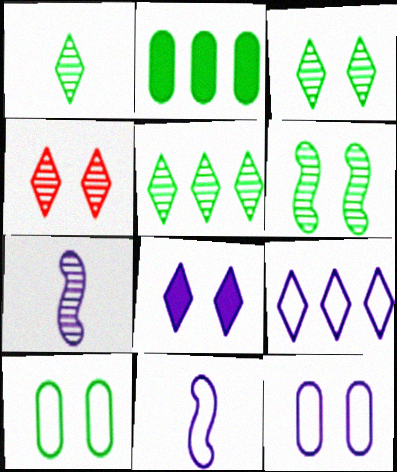[[1, 3, 5], 
[2, 4, 11], 
[9, 11, 12]]